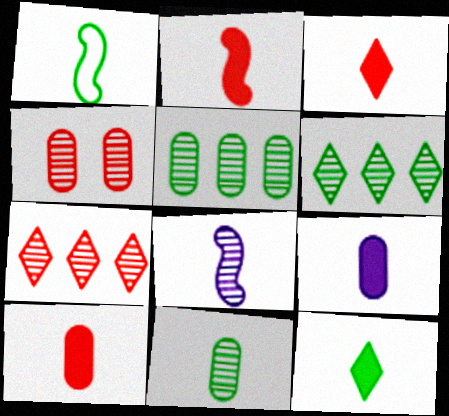[[1, 2, 8], 
[1, 11, 12], 
[2, 3, 10], 
[2, 9, 12], 
[4, 6, 8]]